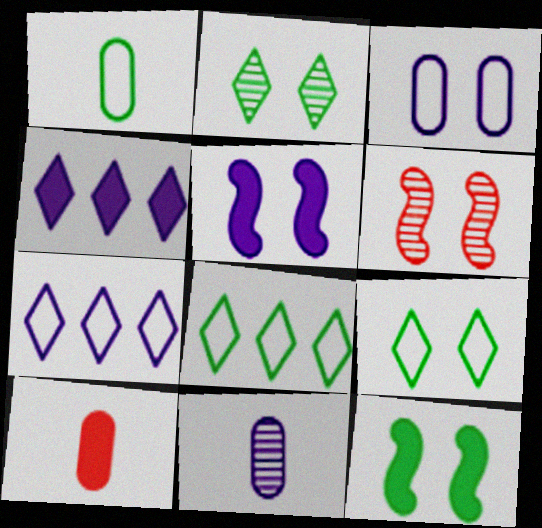[[1, 4, 6], 
[1, 10, 11], 
[4, 10, 12], 
[5, 7, 11]]